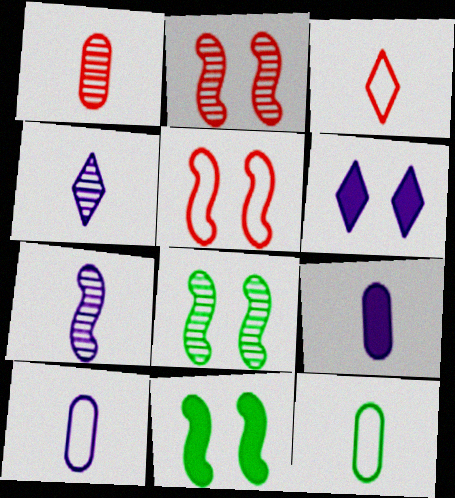[[1, 9, 12]]